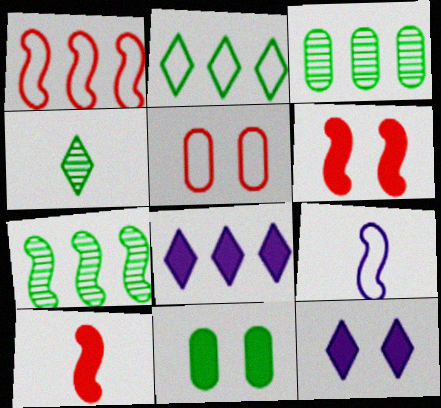[[1, 3, 8], 
[2, 5, 9], 
[6, 7, 9], 
[6, 11, 12], 
[8, 10, 11]]